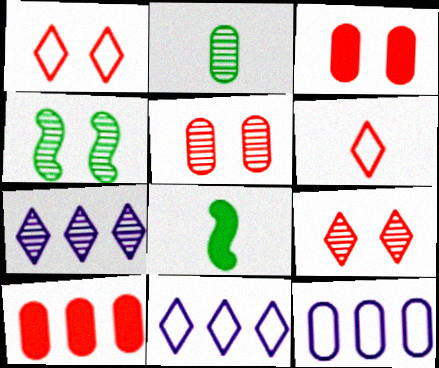[[2, 3, 12], 
[5, 8, 11], 
[8, 9, 12]]